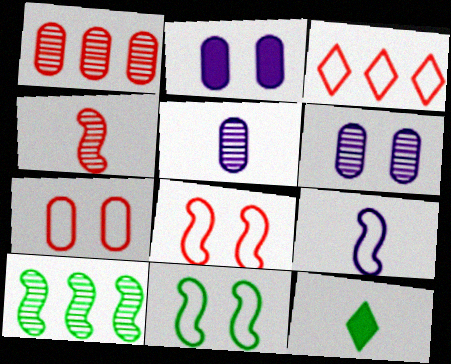[]